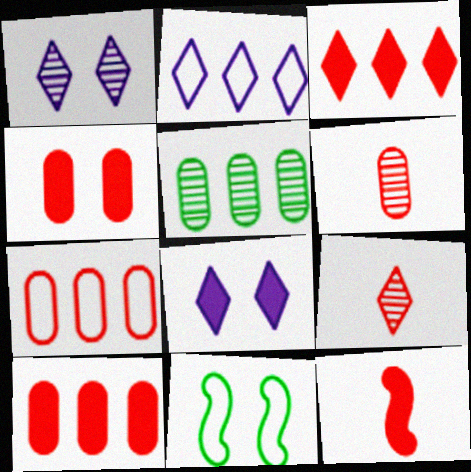[[1, 4, 11], 
[3, 4, 12], 
[4, 6, 7]]